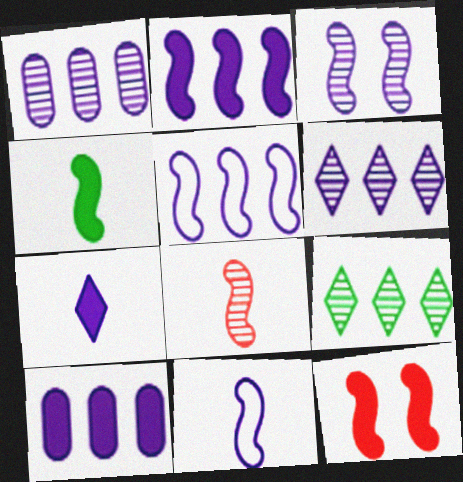[[2, 3, 11], 
[2, 4, 12], 
[4, 8, 11], 
[5, 6, 10]]